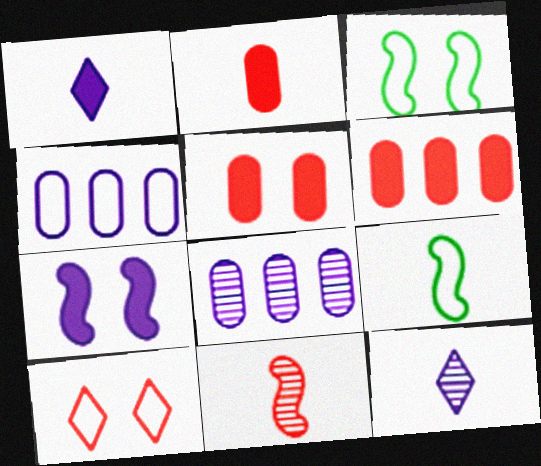[[2, 5, 6], 
[2, 9, 12], 
[3, 6, 12], 
[4, 7, 12], 
[4, 9, 10], 
[6, 10, 11]]